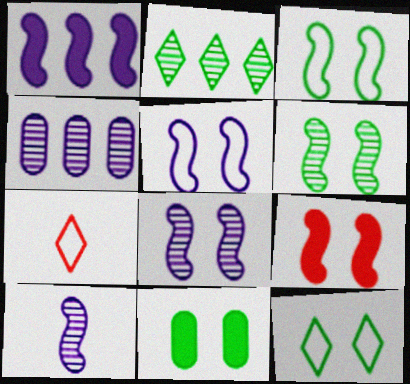[[1, 5, 10], 
[3, 8, 9], 
[5, 6, 9], 
[6, 11, 12]]